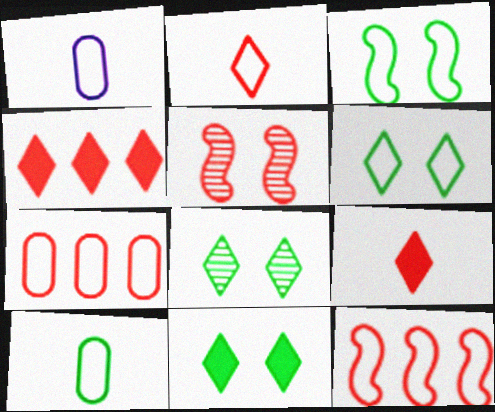[[1, 6, 12], 
[5, 7, 9], 
[6, 8, 11]]